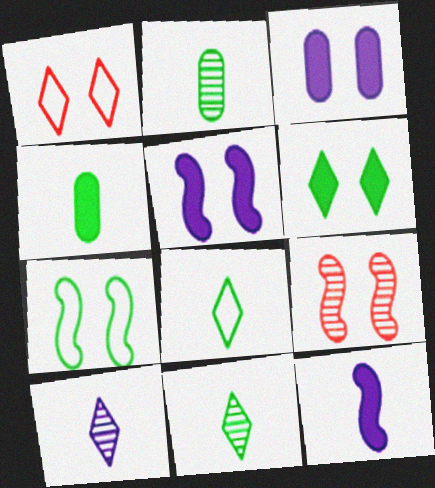[[5, 7, 9]]